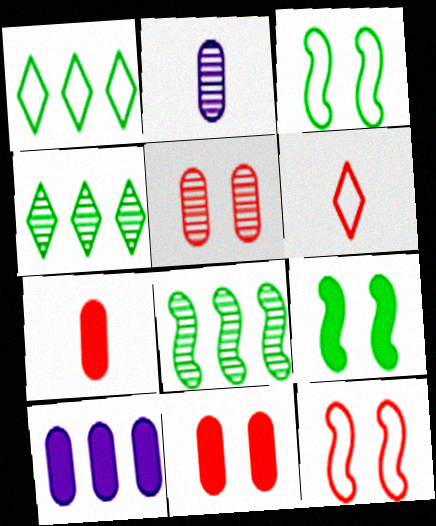[]